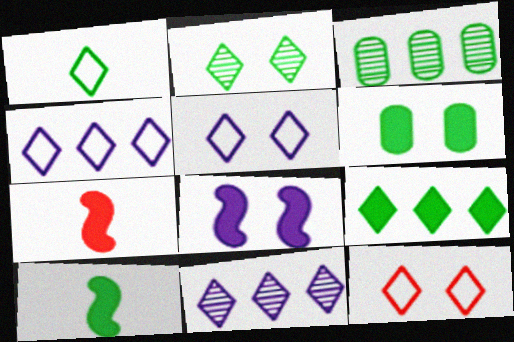[[1, 2, 9], 
[1, 4, 12], 
[3, 5, 7], 
[6, 9, 10]]